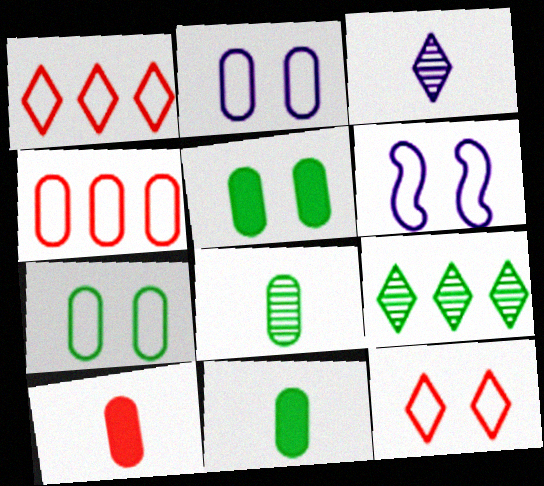[[6, 7, 12], 
[6, 9, 10]]